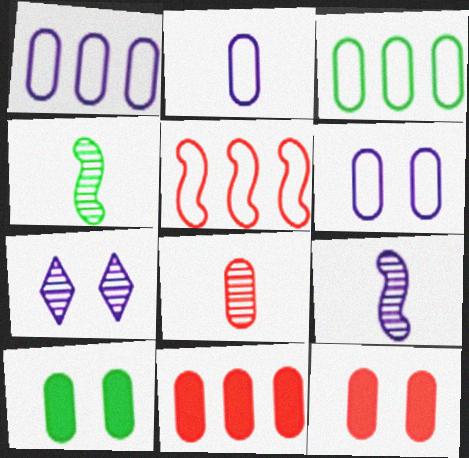[[1, 2, 6], 
[1, 8, 10]]